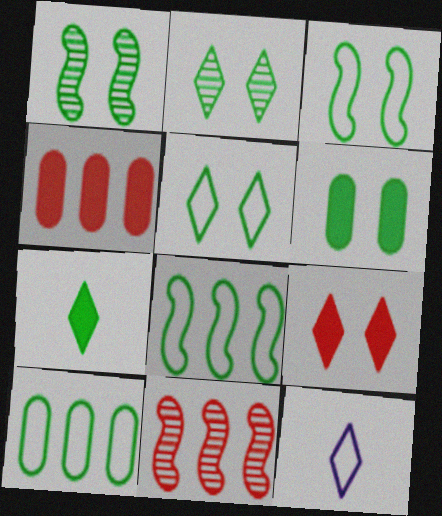[[1, 4, 12], 
[1, 5, 6], 
[1, 7, 10], 
[2, 3, 6], 
[6, 11, 12]]